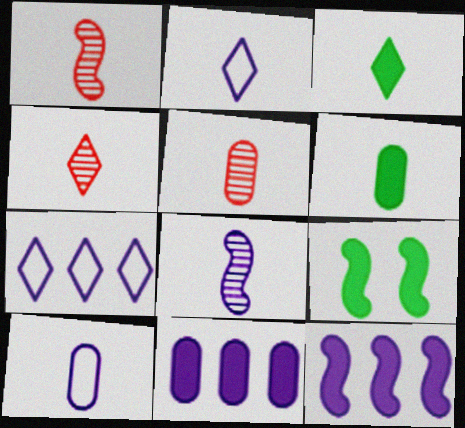[[1, 2, 6], 
[1, 3, 10], 
[1, 4, 5], 
[2, 3, 4], 
[5, 6, 10], 
[5, 7, 9]]